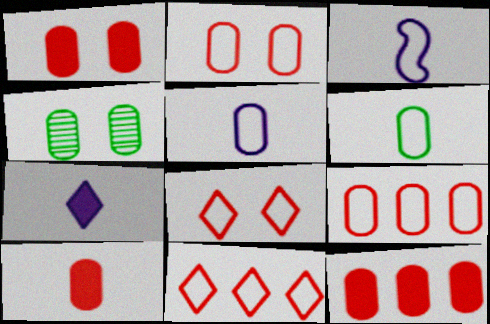[[1, 10, 12], 
[4, 5, 12]]